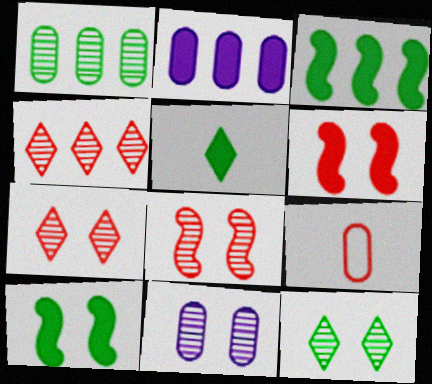[[2, 5, 6], 
[4, 6, 9], 
[8, 11, 12]]